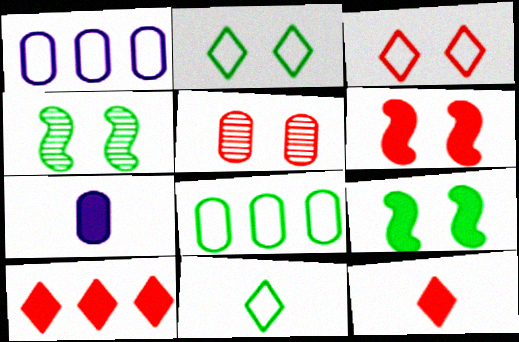[[1, 4, 12], 
[3, 5, 6], 
[5, 7, 8], 
[7, 9, 10]]